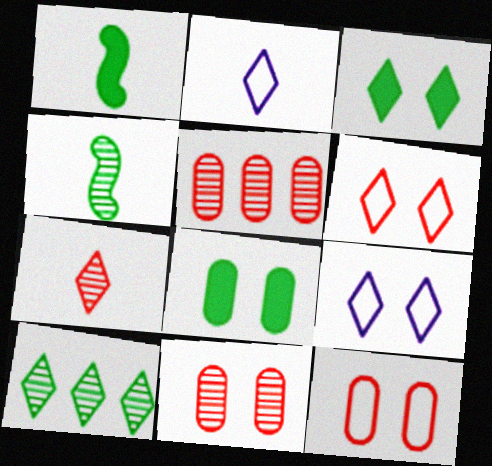[[1, 5, 9]]